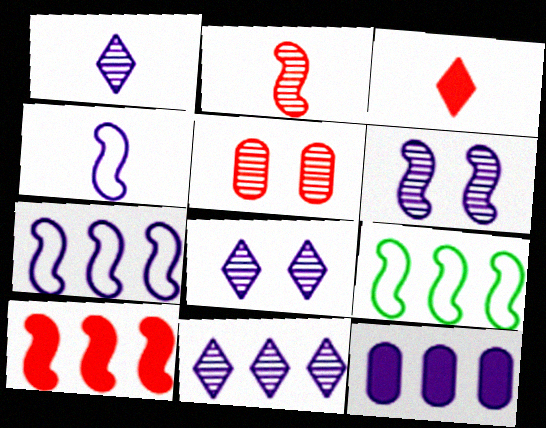[[1, 8, 11], 
[4, 8, 12], 
[7, 11, 12]]